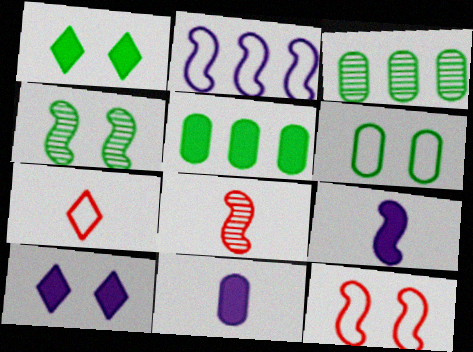[[1, 4, 6], 
[2, 6, 7]]